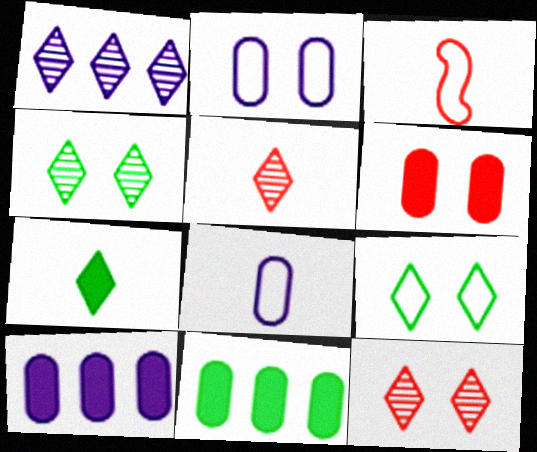[[1, 4, 5], 
[3, 4, 10]]